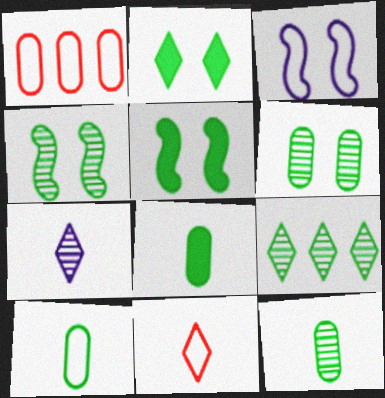[[1, 5, 7], 
[4, 9, 12], 
[5, 9, 10], 
[8, 10, 12]]